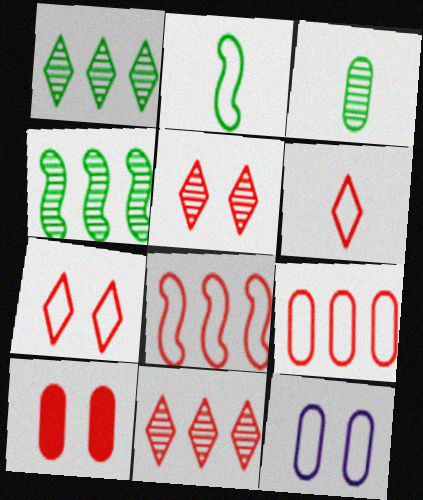[]